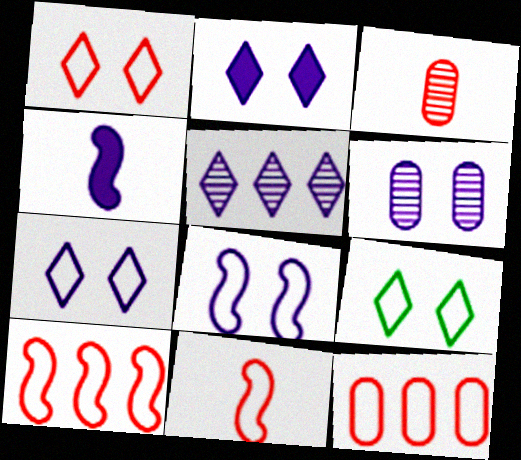[[1, 7, 9], 
[1, 11, 12], 
[2, 6, 8]]